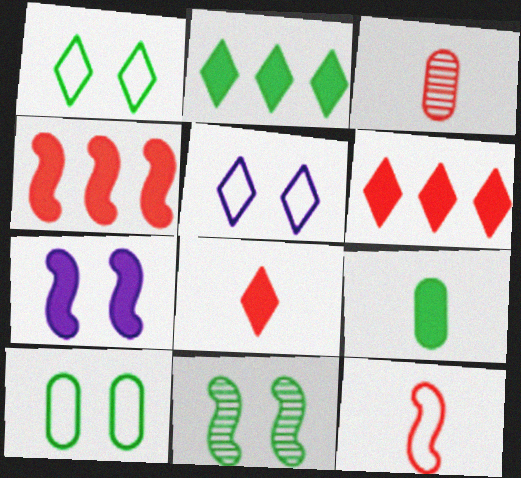[[3, 8, 12], 
[6, 7, 9]]